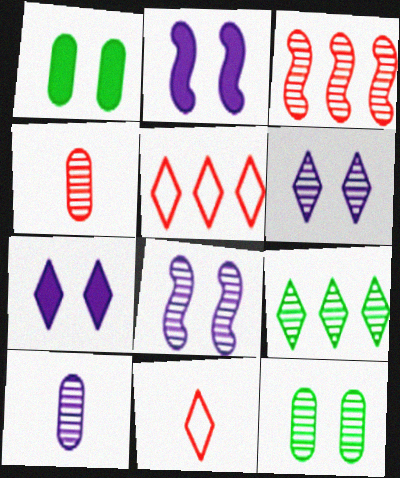[[4, 8, 9], 
[7, 9, 11]]